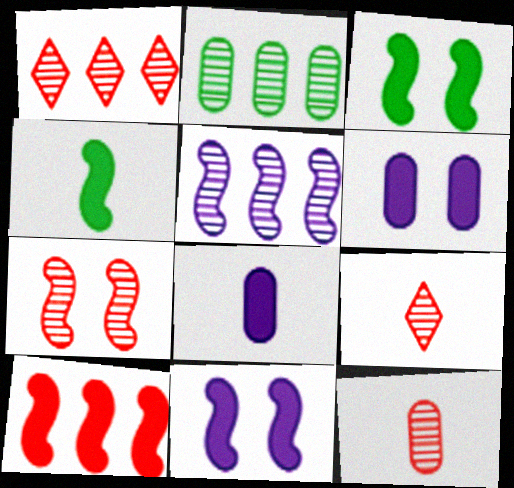[[1, 2, 5], 
[1, 7, 12], 
[4, 10, 11]]